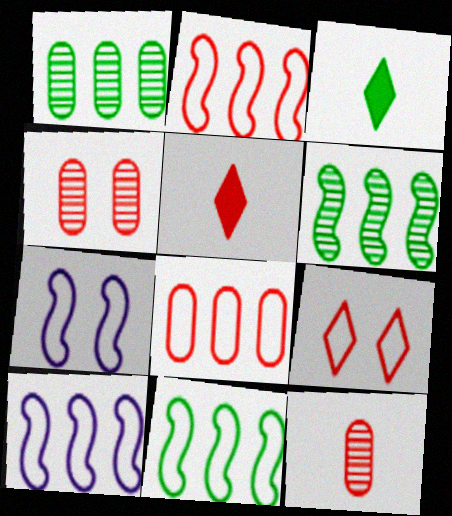[[1, 5, 7], 
[2, 4, 5], 
[2, 10, 11], 
[3, 4, 10]]